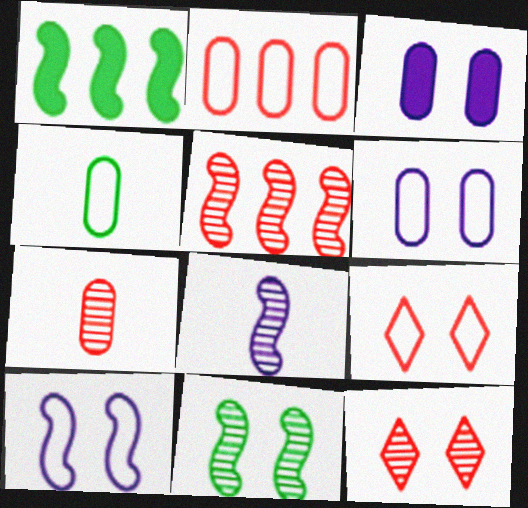[[2, 4, 6], 
[3, 9, 11], 
[5, 7, 12], 
[5, 8, 11]]